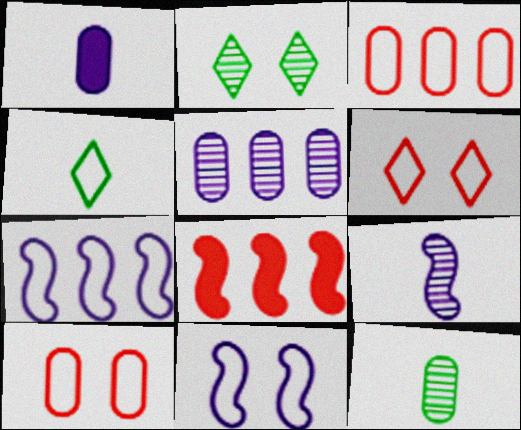[[3, 4, 11], 
[4, 7, 10]]